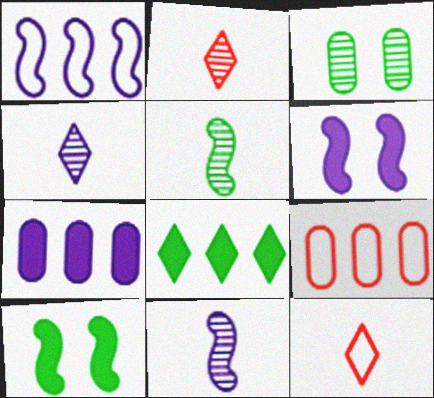[[1, 6, 11], 
[4, 9, 10]]